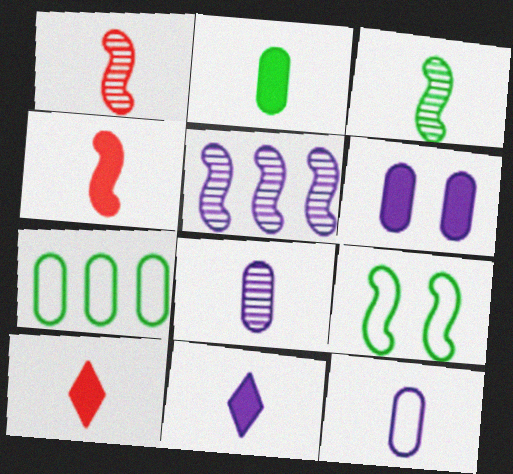[[2, 4, 11], 
[3, 10, 12], 
[4, 5, 9]]